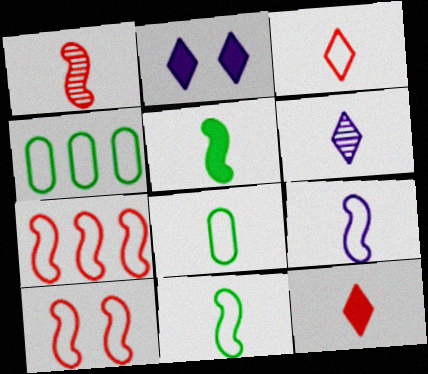[[1, 2, 4], 
[1, 5, 9], 
[3, 8, 9]]